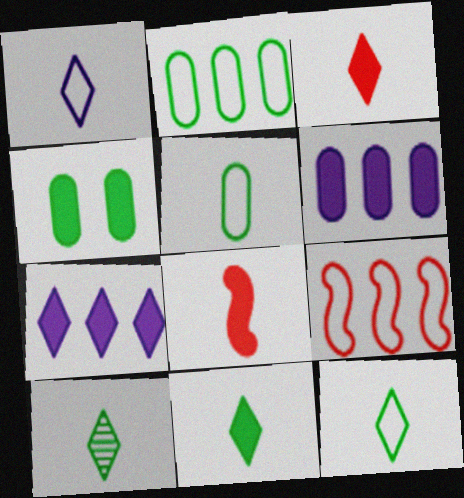[[1, 3, 10], 
[4, 7, 8], 
[10, 11, 12]]